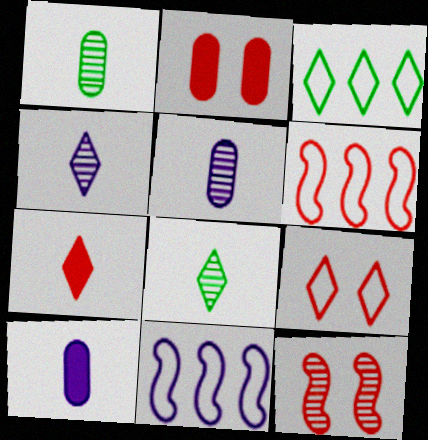[[2, 8, 11], 
[2, 9, 12], 
[3, 10, 12]]